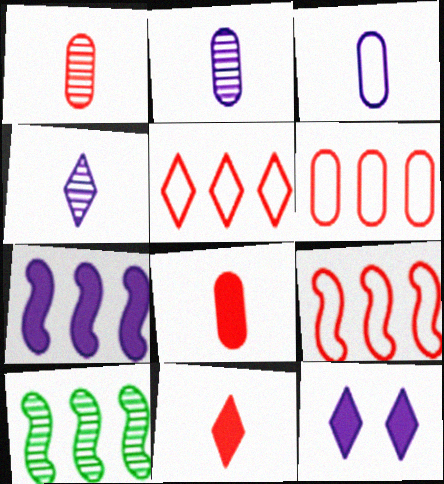[[5, 6, 9], 
[7, 9, 10]]